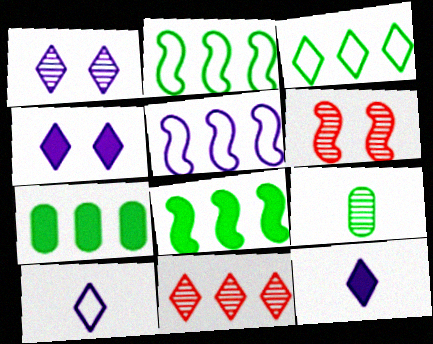[[5, 7, 11], 
[6, 7, 10]]